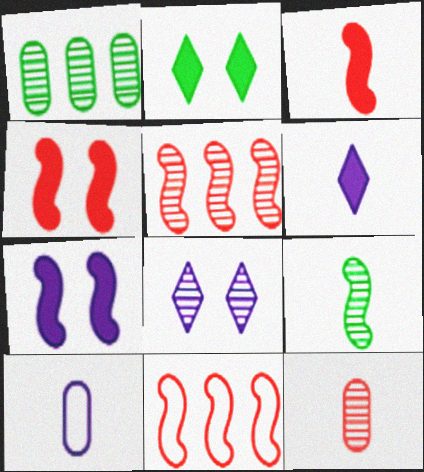[[2, 5, 10], 
[7, 9, 11]]